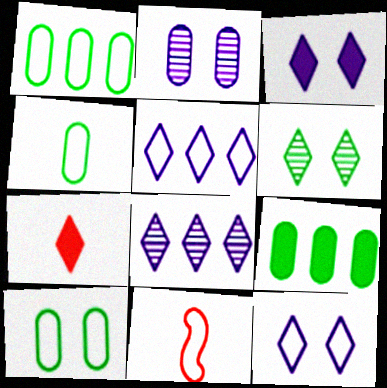[[1, 4, 10], 
[1, 11, 12], 
[5, 6, 7], 
[5, 10, 11]]